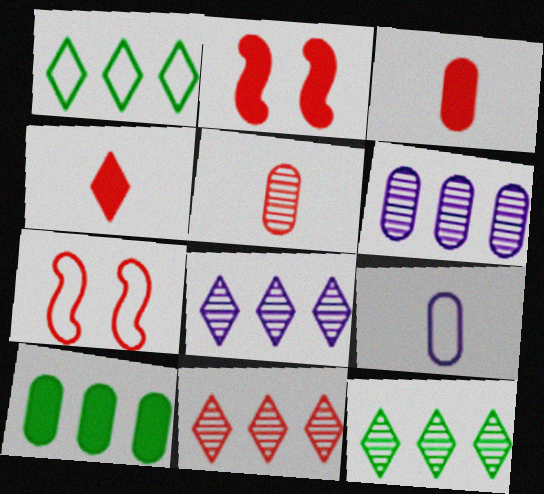[[1, 7, 9], 
[2, 9, 12], 
[3, 7, 11], 
[8, 11, 12]]